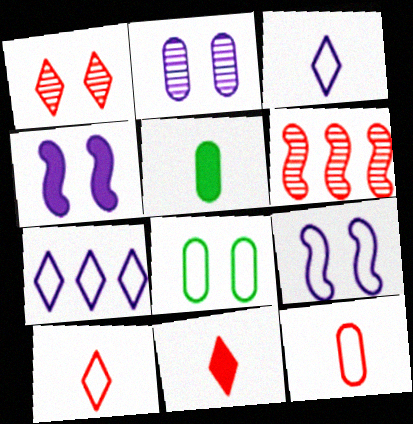[[1, 4, 8]]